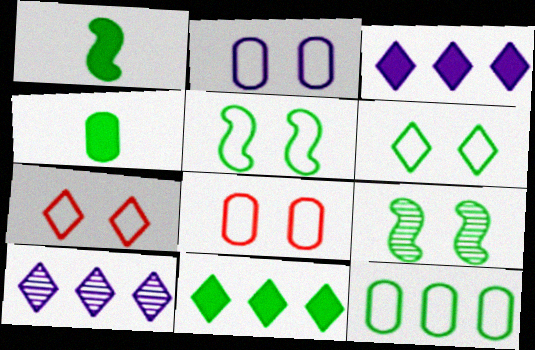[[1, 8, 10], 
[2, 5, 7]]